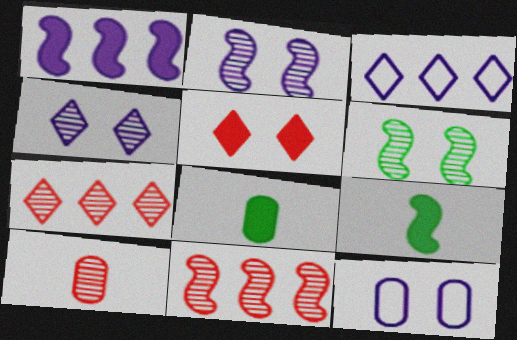[[1, 5, 8], 
[5, 6, 12], 
[7, 9, 12]]